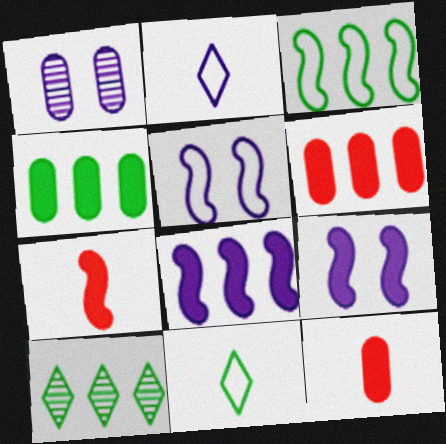[[1, 2, 8], 
[3, 4, 10], 
[5, 10, 12]]